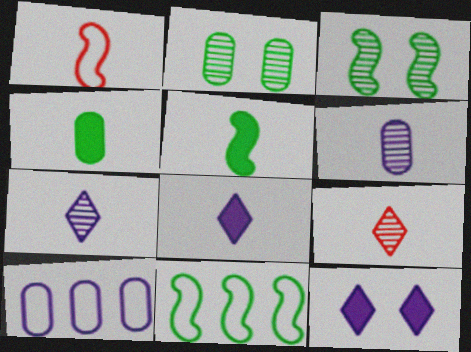[[1, 4, 7], 
[3, 5, 11]]